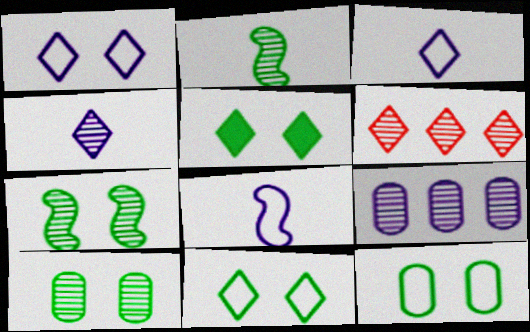[[3, 5, 6], 
[5, 7, 12]]